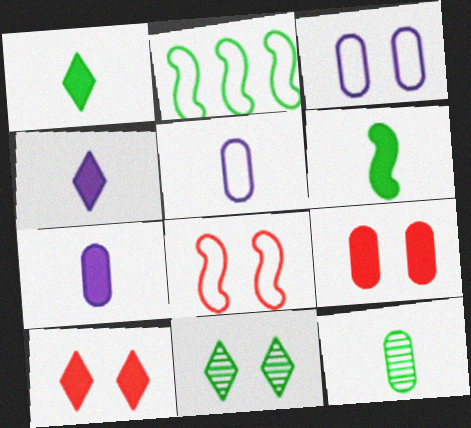[]